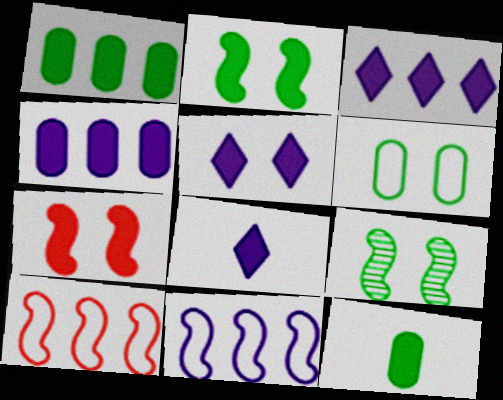[[1, 7, 8], 
[3, 5, 8], 
[3, 7, 12]]